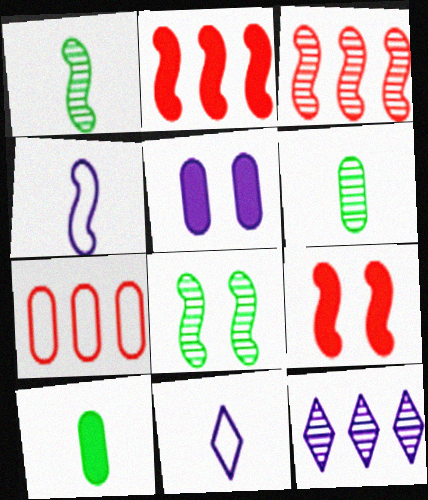[[2, 4, 8], 
[4, 5, 12], 
[5, 6, 7]]